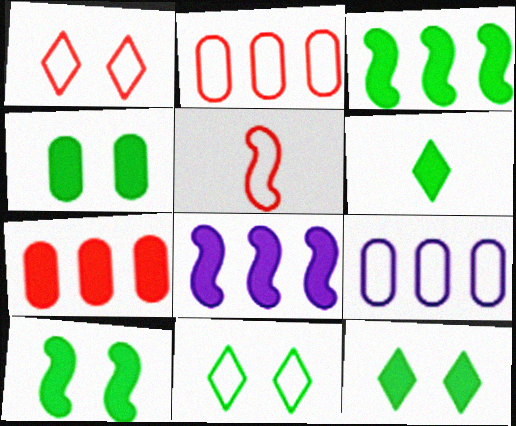[[1, 2, 5], 
[3, 4, 6], 
[4, 10, 12], 
[5, 9, 11]]